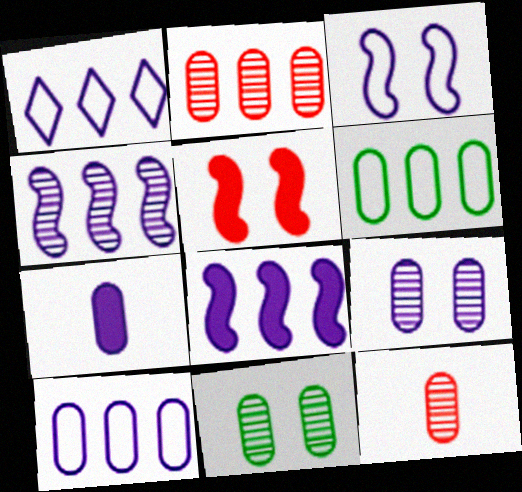[[7, 9, 10]]